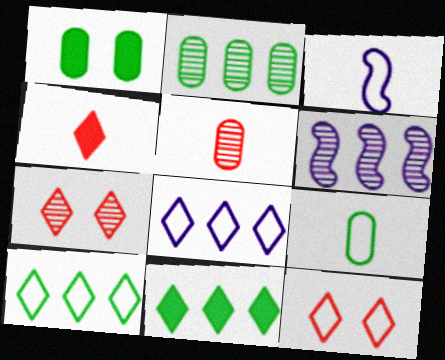[[1, 2, 9]]